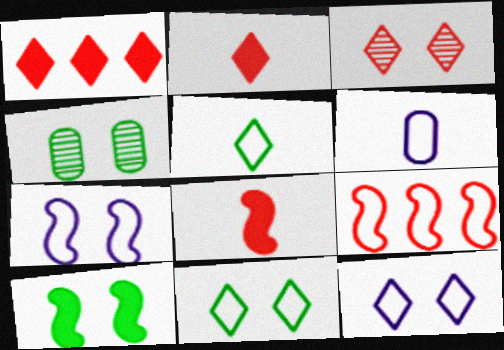[[4, 10, 11], 
[6, 9, 11]]